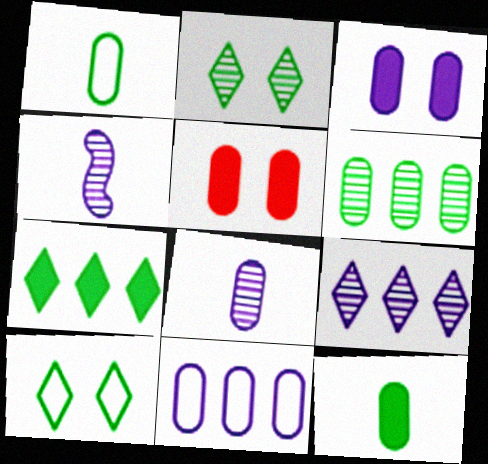[[3, 8, 11]]